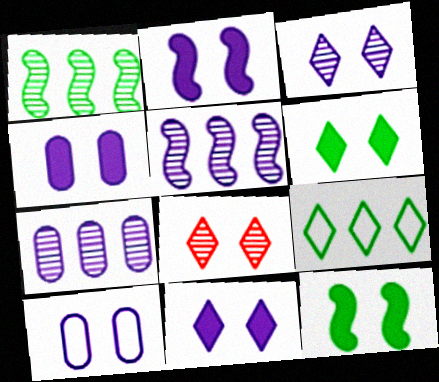[[2, 3, 10], 
[2, 4, 11], 
[8, 10, 12]]